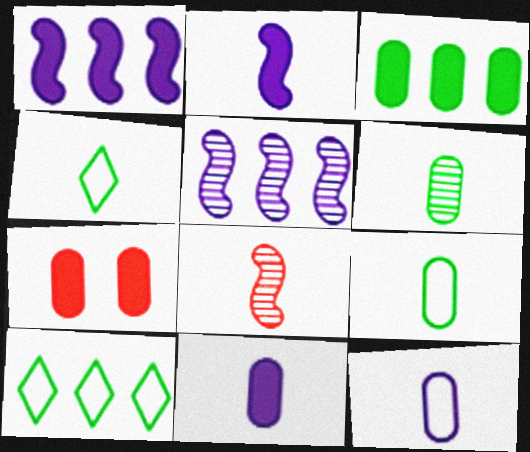[[3, 7, 11], 
[4, 5, 7], 
[4, 8, 11]]